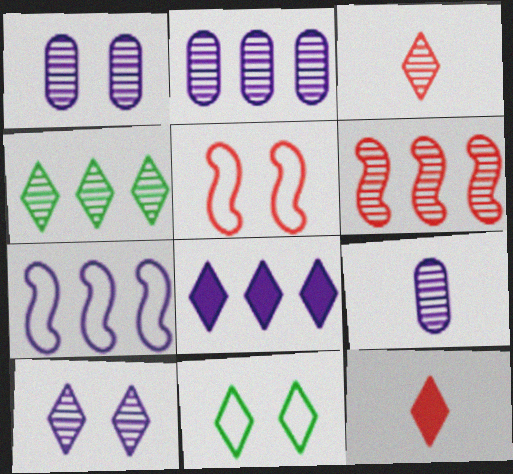[[1, 2, 9], 
[2, 4, 6], 
[2, 7, 8], 
[3, 4, 10], 
[3, 8, 11]]